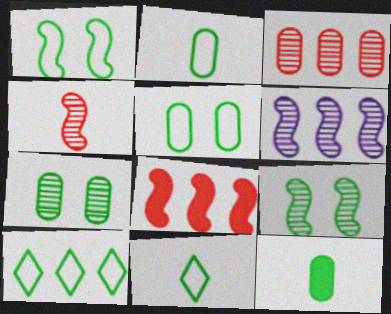[[1, 2, 10], 
[4, 6, 9], 
[9, 10, 12]]